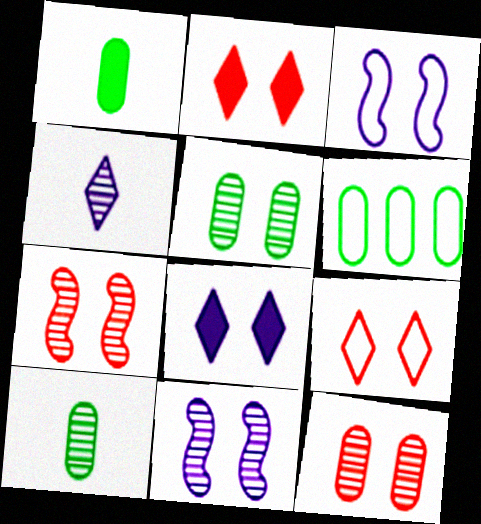[[1, 5, 6], 
[2, 3, 5]]